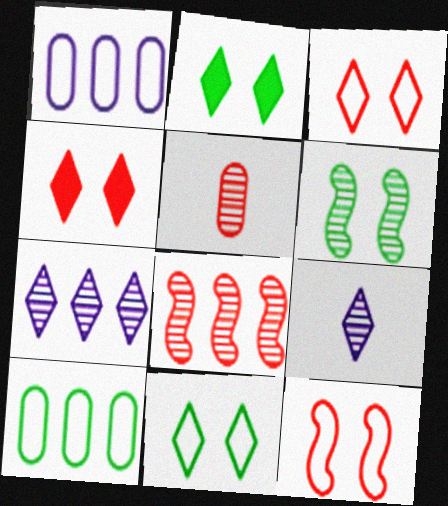[[5, 6, 7]]